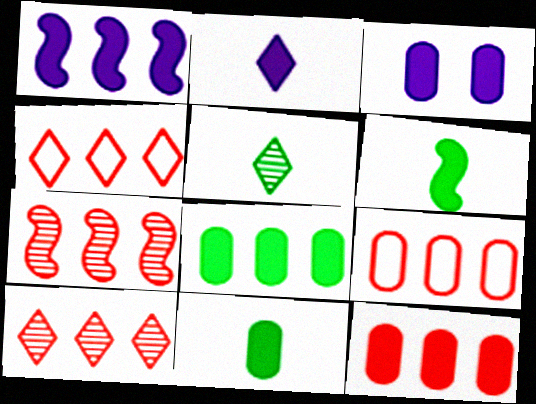[[1, 2, 3], 
[3, 11, 12], 
[4, 7, 12]]